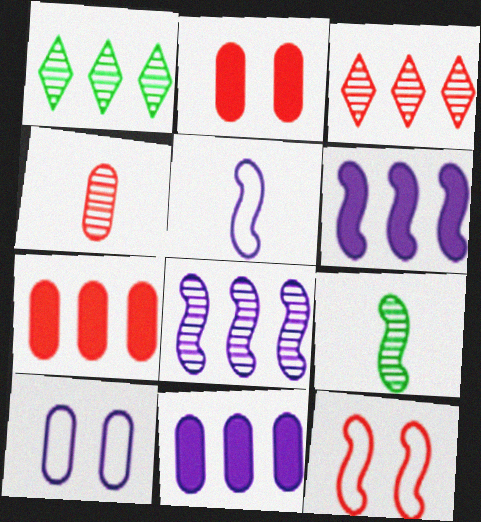[[1, 2, 5], 
[6, 9, 12]]